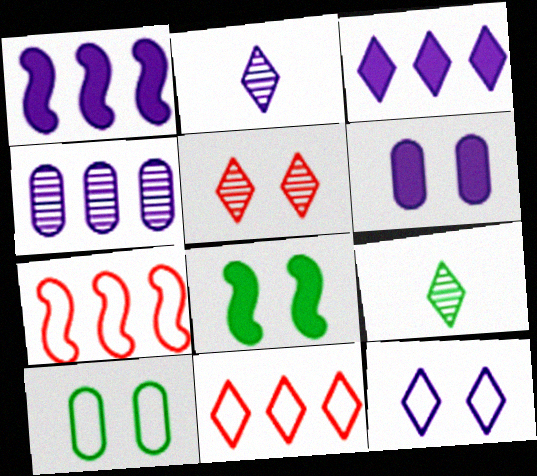[[2, 3, 12], 
[6, 7, 9]]